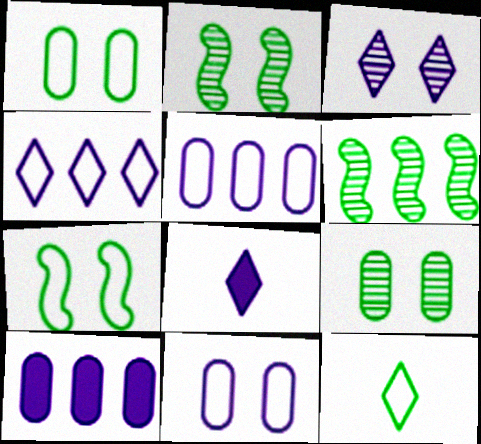[[3, 4, 8]]